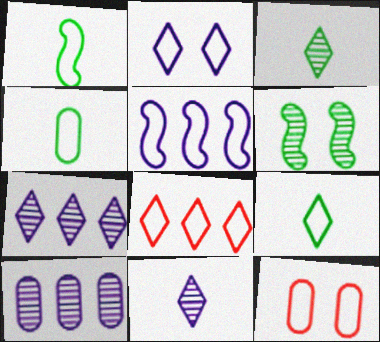[[1, 4, 9], 
[2, 8, 9], 
[5, 9, 12]]